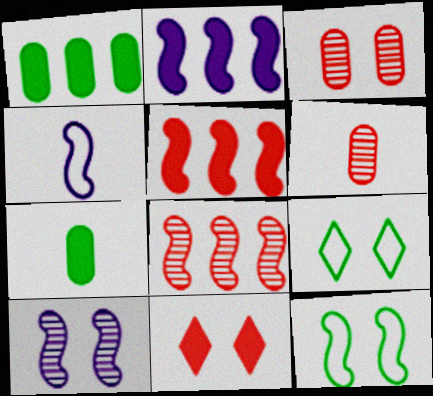[[2, 4, 10], 
[2, 6, 9], 
[2, 7, 11]]